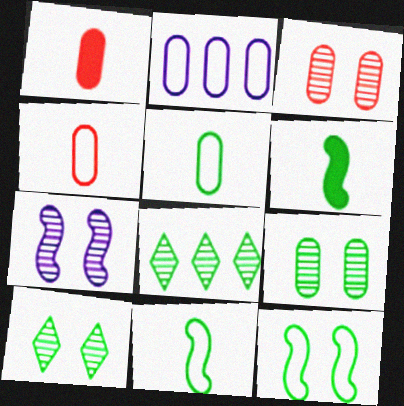[[1, 2, 9], 
[3, 7, 10]]